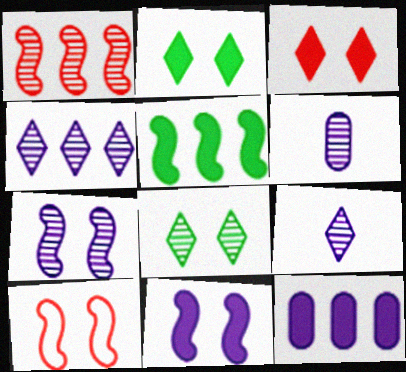[[1, 6, 8], 
[4, 6, 7]]